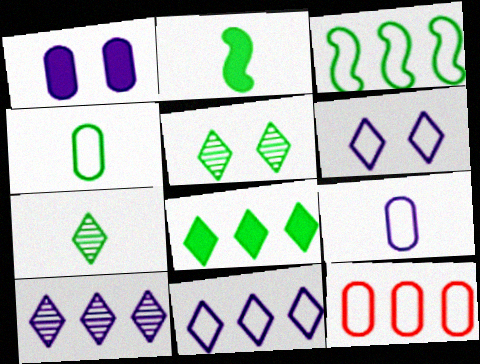[[2, 4, 7], 
[3, 11, 12]]